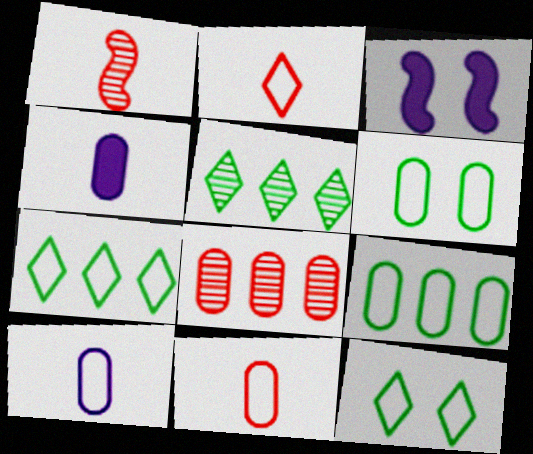[[3, 5, 11], 
[4, 6, 8]]